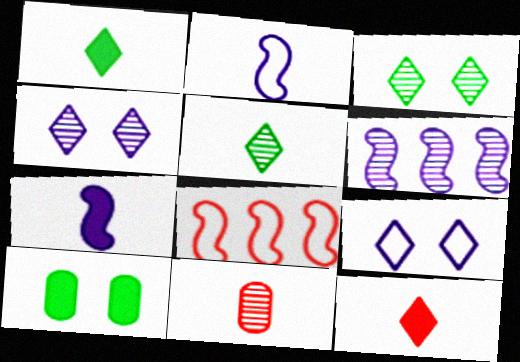[[1, 2, 11], 
[3, 6, 11]]